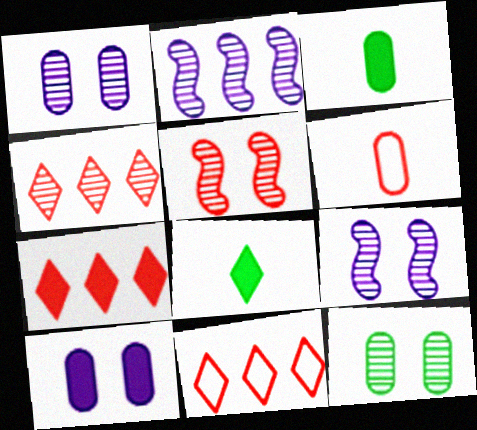[[3, 9, 11], 
[4, 7, 11], 
[5, 6, 7]]